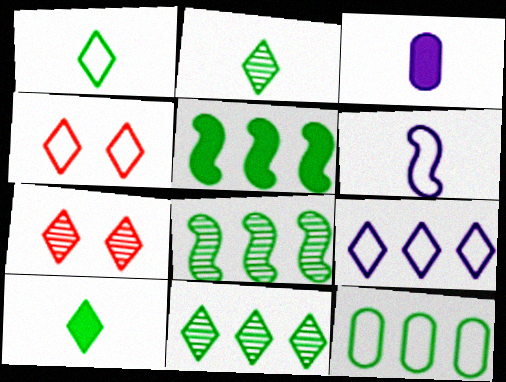[[1, 2, 10], 
[1, 4, 9], 
[3, 4, 8], 
[4, 6, 12], 
[5, 11, 12], 
[7, 9, 10]]